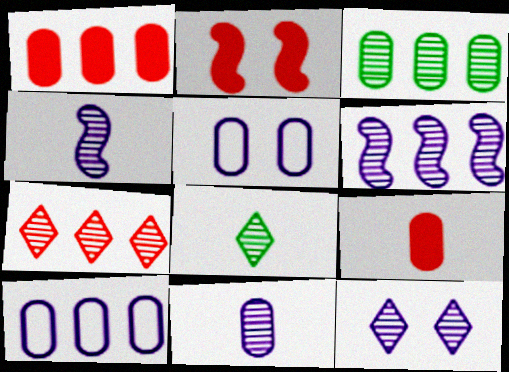[[1, 3, 10], 
[2, 8, 10], 
[3, 5, 9], 
[3, 6, 7], 
[6, 11, 12], 
[7, 8, 12]]